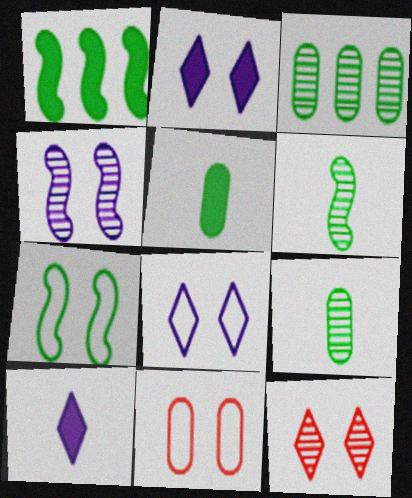[[1, 6, 7], 
[7, 8, 11]]